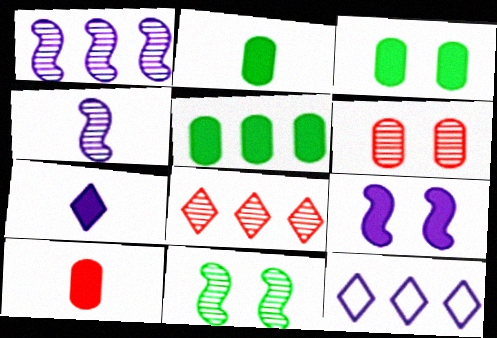[[2, 3, 5], 
[10, 11, 12]]